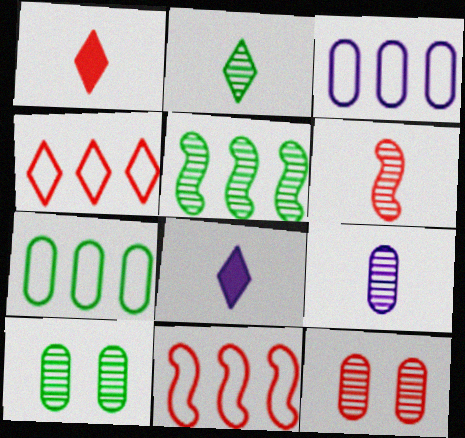[[1, 11, 12], 
[2, 5, 10], 
[2, 6, 9], 
[8, 10, 11]]